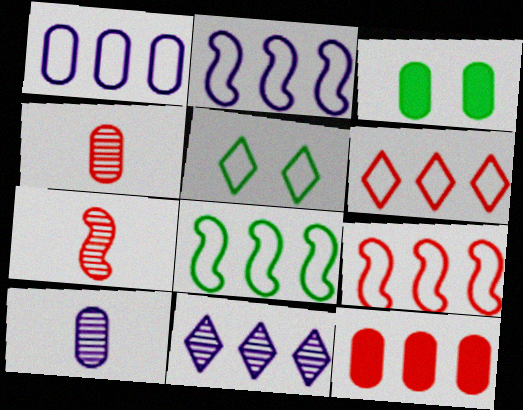[[1, 3, 4], 
[1, 6, 8], 
[2, 8, 9], 
[8, 11, 12]]